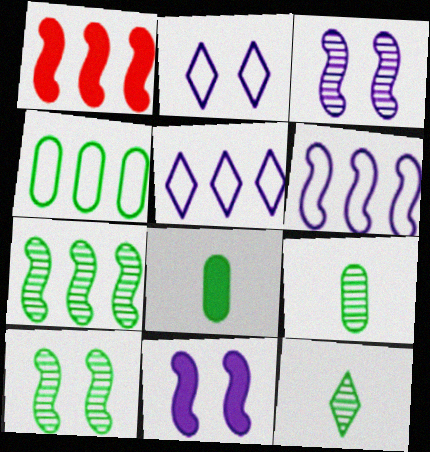[[1, 2, 9], 
[1, 6, 7]]